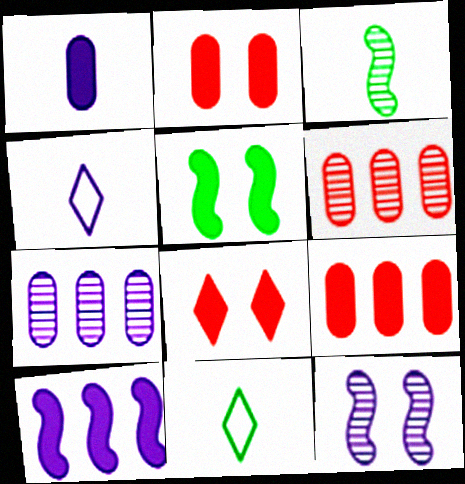[[4, 5, 6], 
[9, 11, 12]]